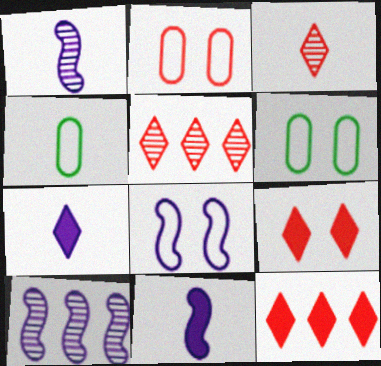[[1, 6, 12], 
[3, 4, 11], 
[4, 9, 10], 
[5, 6, 11], 
[8, 10, 11]]